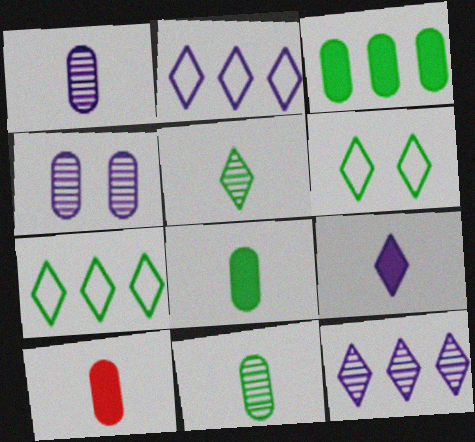[]